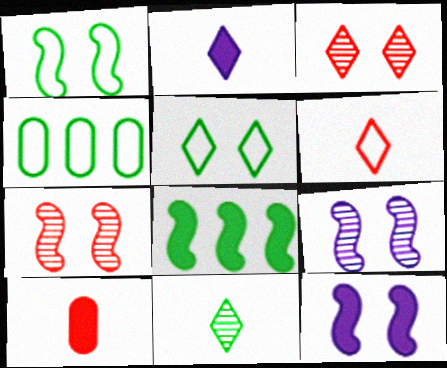[[1, 7, 12], 
[2, 4, 7], 
[2, 6, 11]]